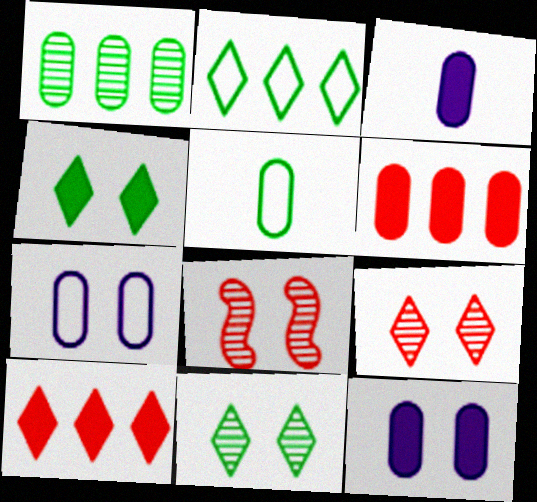[[2, 3, 8], 
[4, 7, 8]]